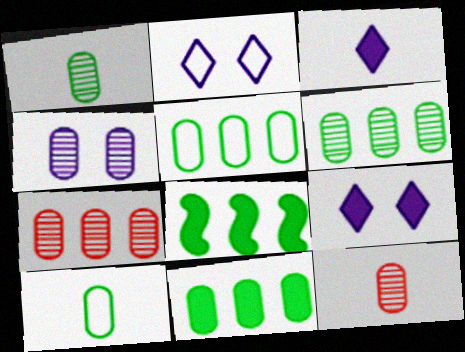[[1, 4, 7], 
[2, 8, 12], 
[4, 6, 12], 
[5, 6, 11]]